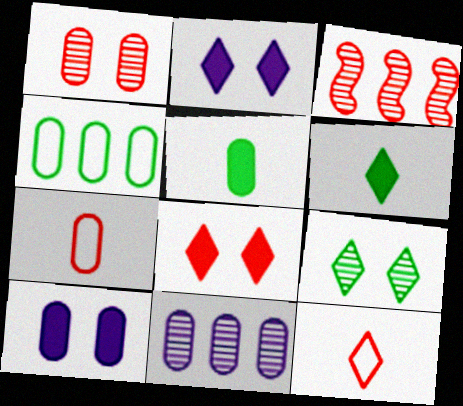[[3, 7, 8]]